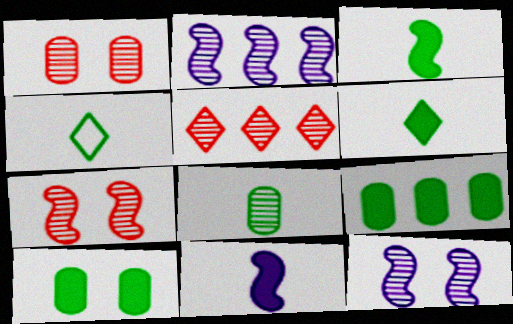[[3, 4, 8], 
[5, 8, 12]]